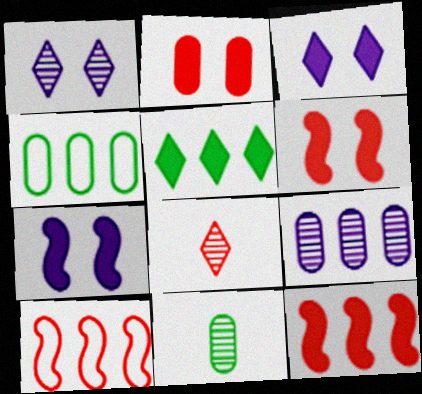[[2, 8, 10], 
[3, 10, 11], 
[4, 7, 8], 
[5, 9, 10]]